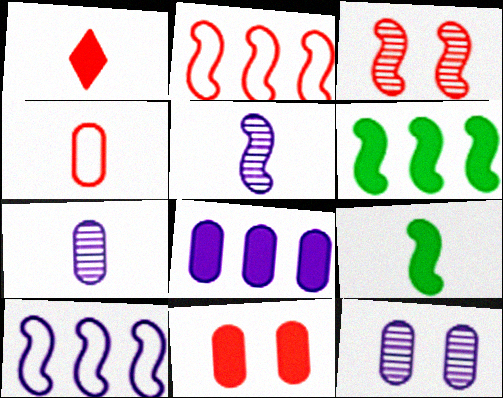[[3, 9, 10]]